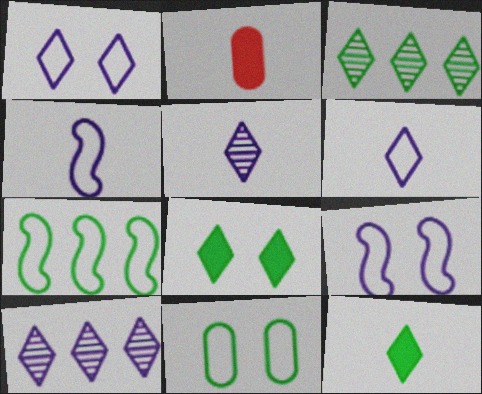[[2, 3, 9]]